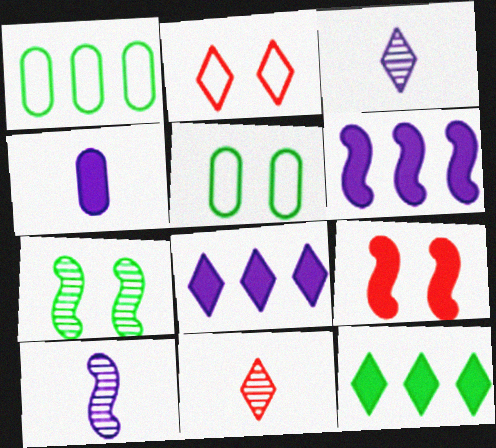[[1, 3, 9], 
[2, 3, 12], 
[4, 9, 12], 
[5, 6, 11]]